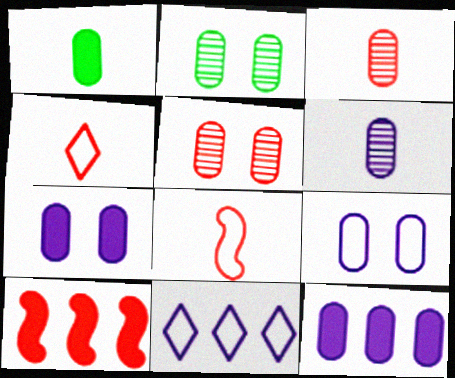[[4, 5, 10], 
[6, 9, 12]]